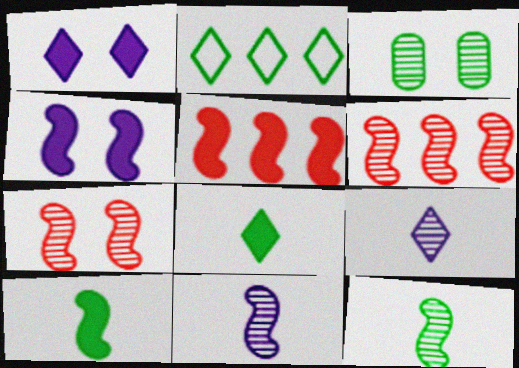[[2, 3, 10], 
[3, 6, 9], 
[4, 5, 10]]